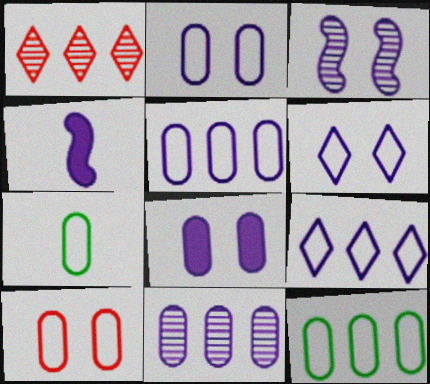[[3, 6, 8], 
[4, 6, 11], 
[5, 7, 10]]